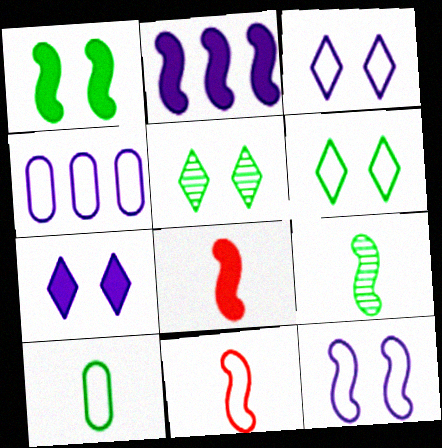[[1, 2, 8], 
[4, 5, 8], 
[4, 6, 11]]